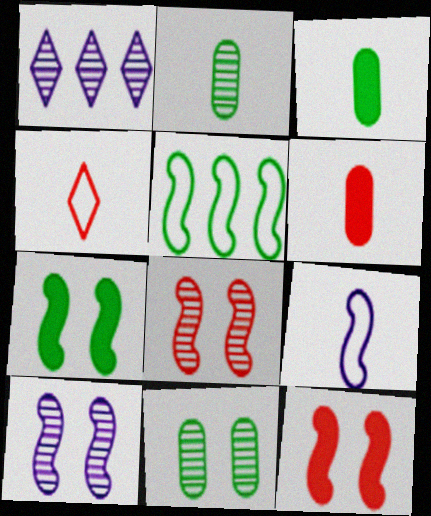[[1, 2, 8]]